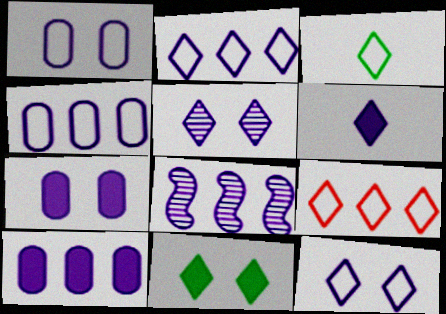[[1, 6, 8], 
[2, 5, 6], 
[2, 8, 10], 
[3, 9, 12]]